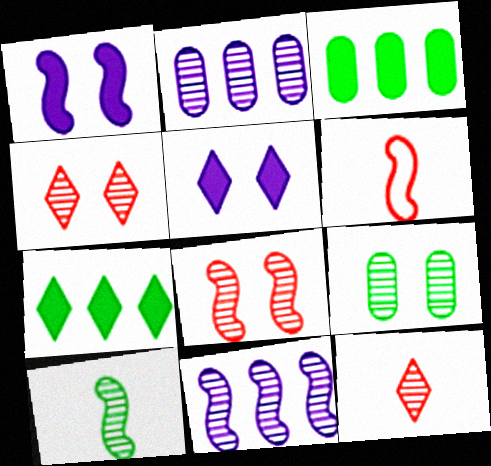[[2, 4, 10], 
[8, 10, 11], 
[9, 11, 12]]